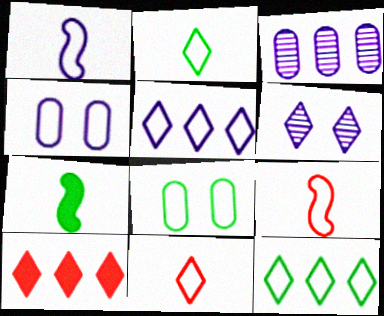[[1, 4, 5], 
[2, 6, 10], 
[4, 9, 12], 
[5, 8, 9]]